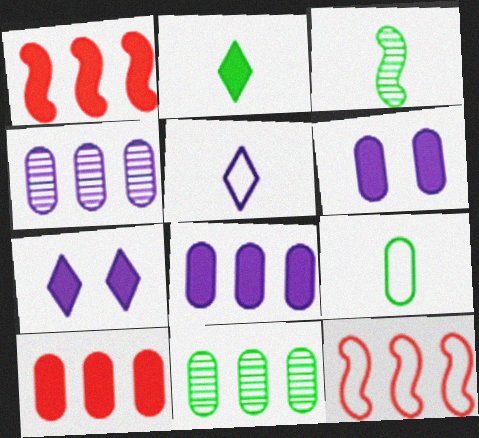[[1, 2, 6], 
[2, 3, 9]]